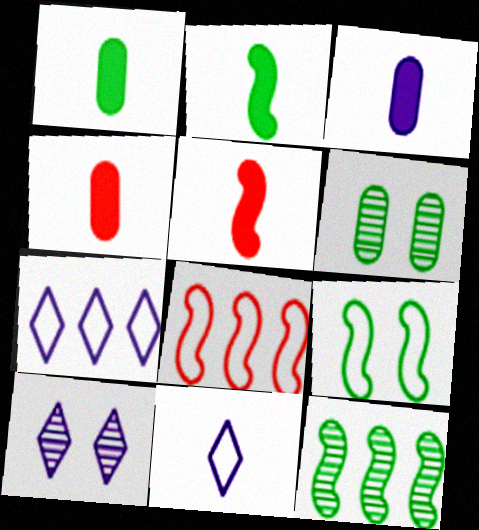[[1, 3, 4], 
[1, 8, 10], 
[2, 9, 12], 
[5, 6, 7]]